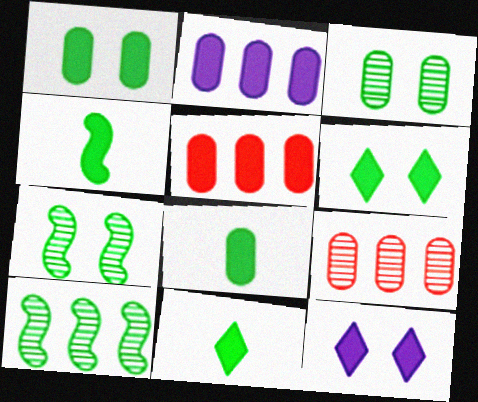[[4, 5, 12], 
[4, 8, 11]]